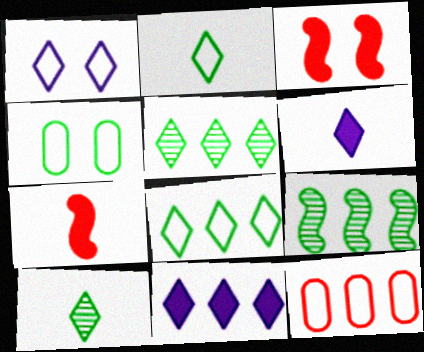[[9, 11, 12]]